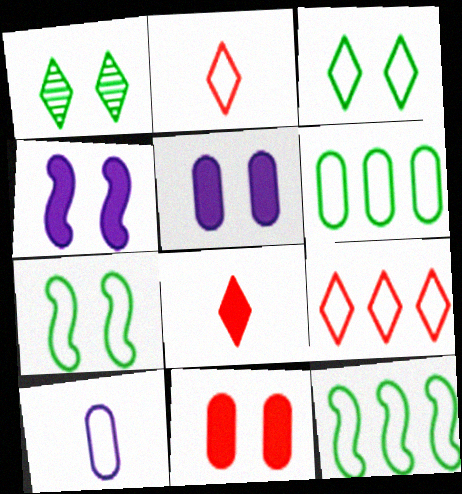[[7, 9, 10]]